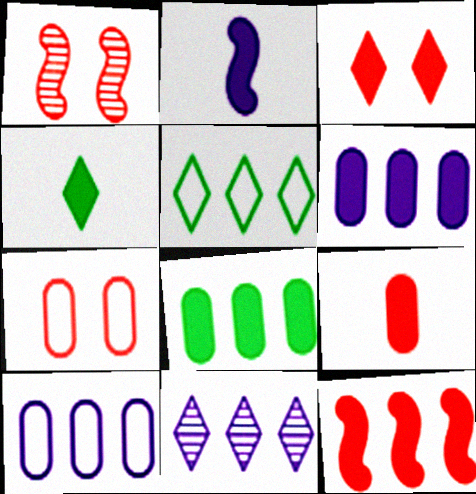[[1, 3, 7], 
[1, 4, 10], 
[2, 3, 8], 
[2, 4, 9], 
[3, 9, 12]]